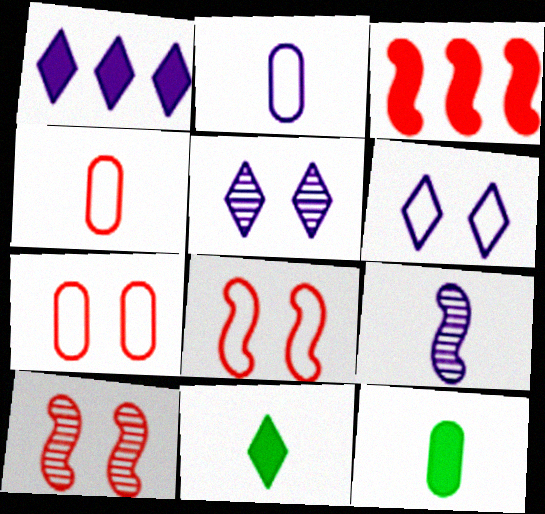[[4, 9, 11]]